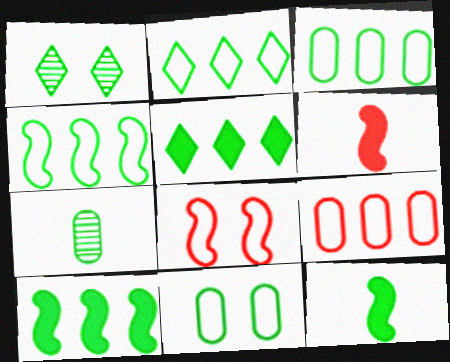[[1, 3, 12], 
[2, 3, 4]]